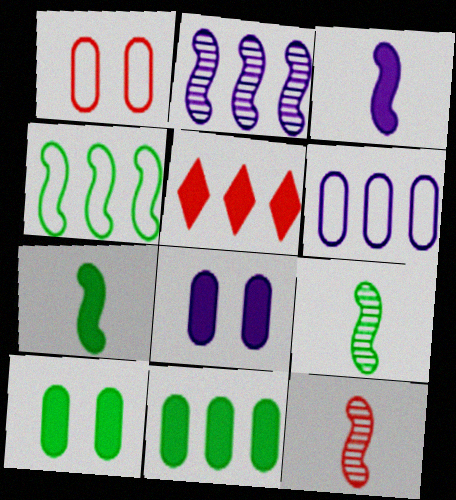[[1, 5, 12], 
[3, 5, 10], 
[5, 7, 8]]